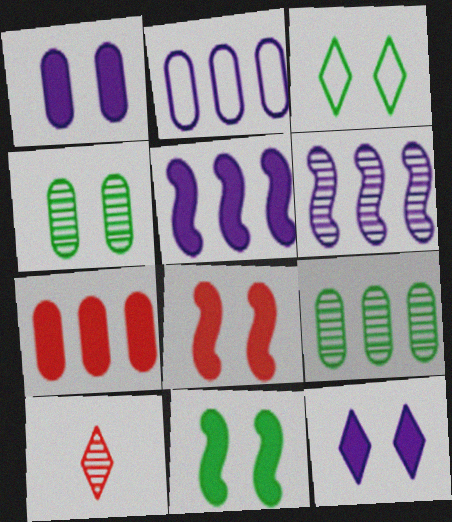[[2, 7, 9], 
[2, 10, 11], 
[3, 4, 11], 
[4, 6, 10]]